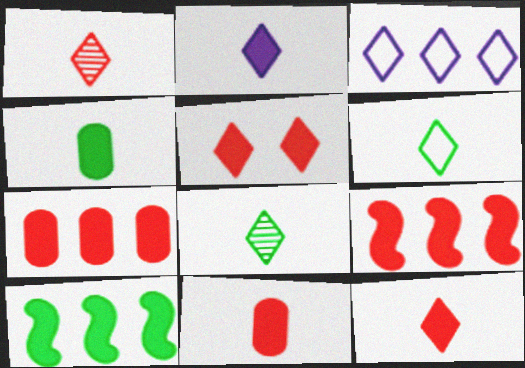[[1, 2, 6], 
[3, 5, 8], 
[5, 9, 11]]